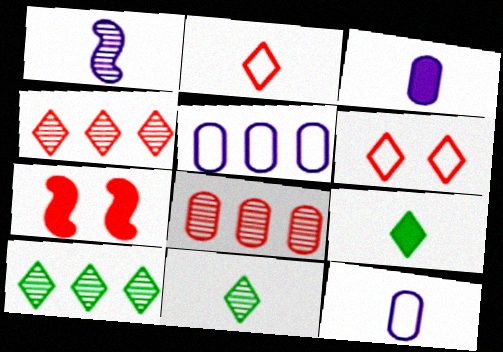[[2, 7, 8], 
[5, 7, 11], 
[7, 10, 12]]